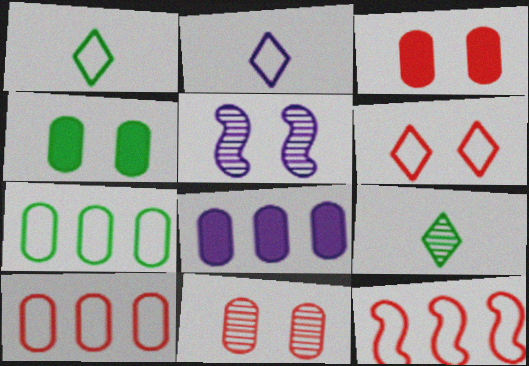[[2, 5, 8], 
[4, 5, 6]]